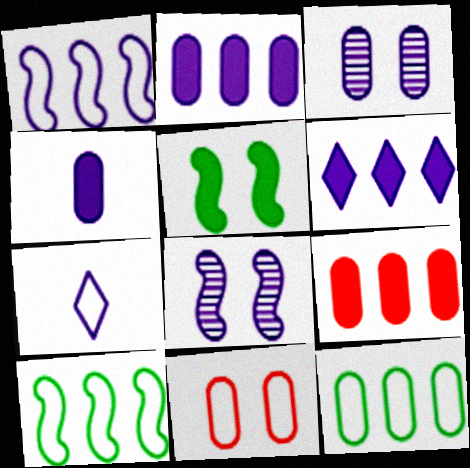[[2, 7, 8], 
[7, 10, 11]]